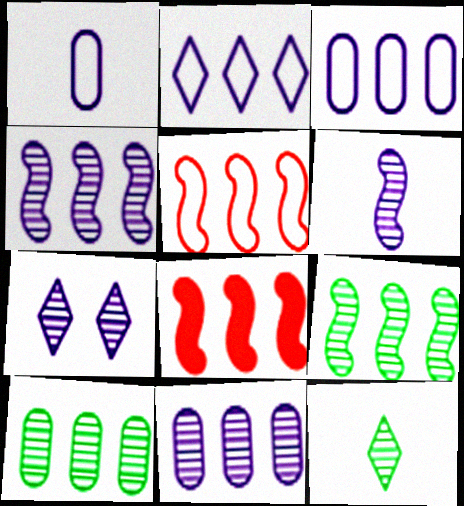[[2, 8, 10], 
[6, 7, 11]]